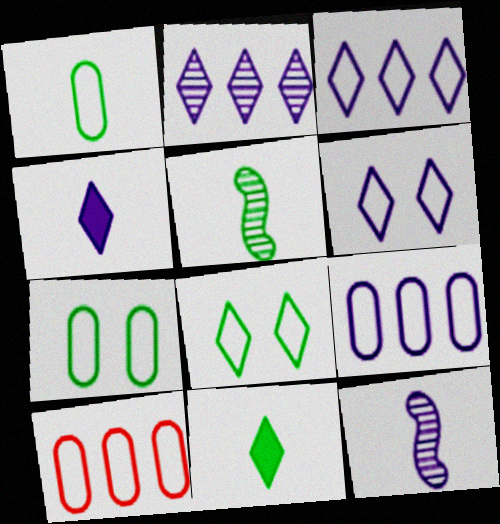[[1, 5, 11], 
[2, 4, 6]]